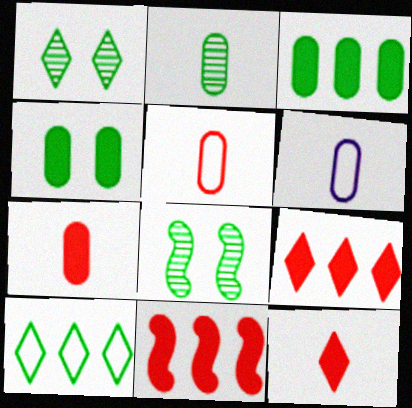[[1, 6, 11], 
[2, 6, 7], 
[6, 8, 9]]